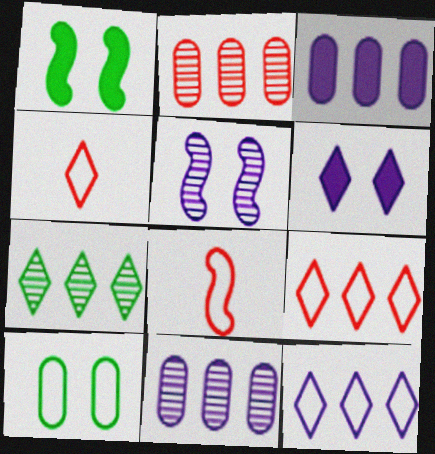[[1, 4, 11], 
[4, 6, 7], 
[8, 10, 12]]